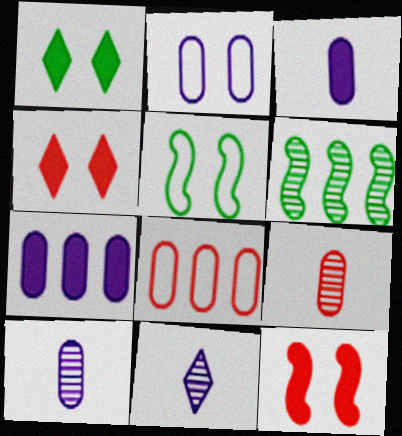[[2, 7, 10]]